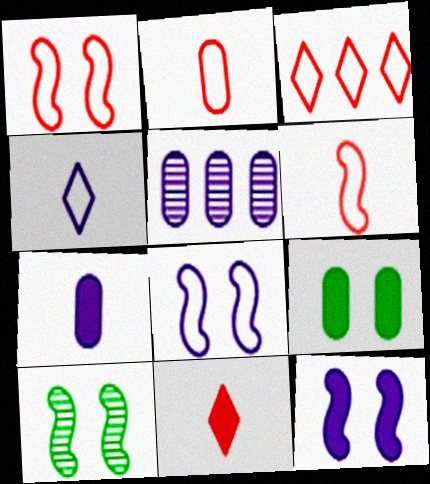[[1, 2, 3], 
[1, 10, 12], 
[2, 5, 9], 
[3, 7, 10], 
[4, 5, 12]]